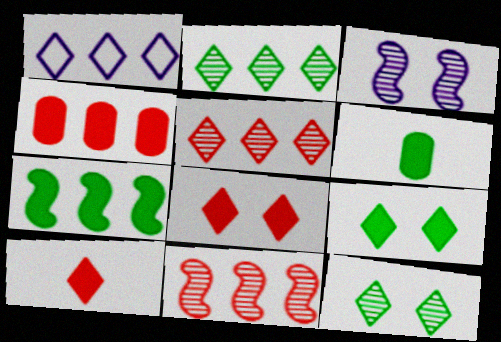[[1, 10, 12], 
[6, 7, 9]]